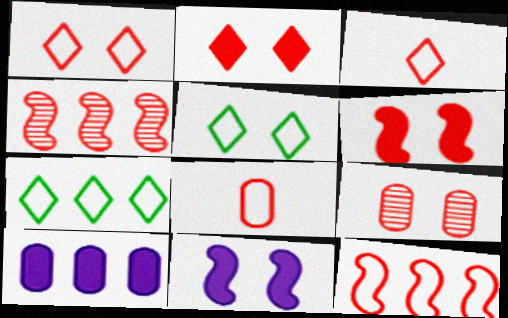[[1, 6, 9], 
[1, 8, 12], 
[2, 4, 8], 
[4, 7, 10], 
[5, 9, 11]]